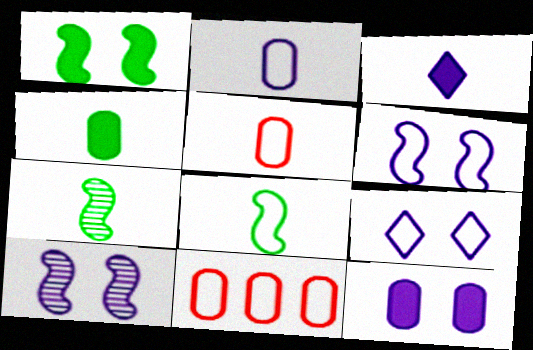[[3, 5, 7], 
[8, 9, 11], 
[9, 10, 12]]